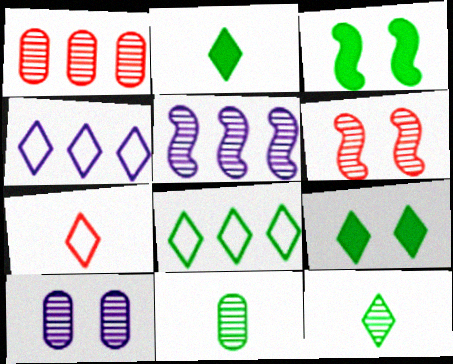[[1, 10, 11], 
[3, 8, 11], 
[8, 9, 12]]